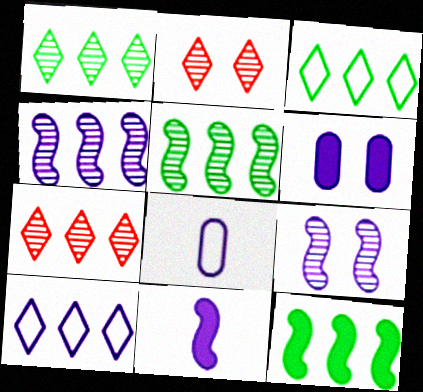[[2, 8, 12]]